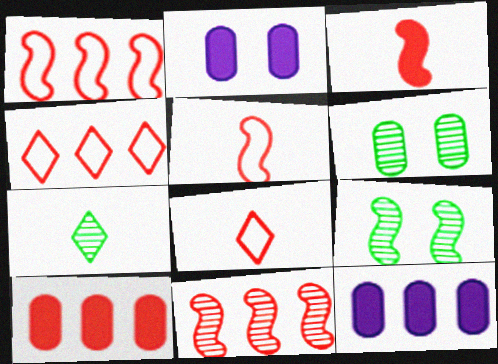[[1, 2, 7], 
[4, 10, 11], 
[8, 9, 12]]